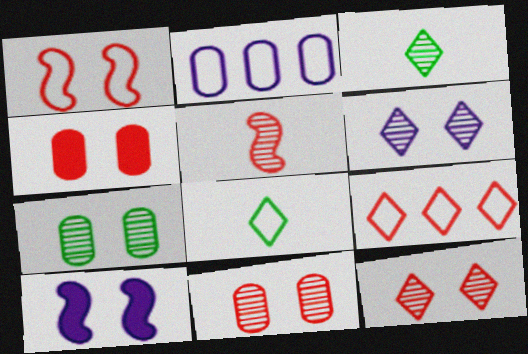[[1, 2, 8], 
[1, 4, 12], 
[4, 5, 9]]